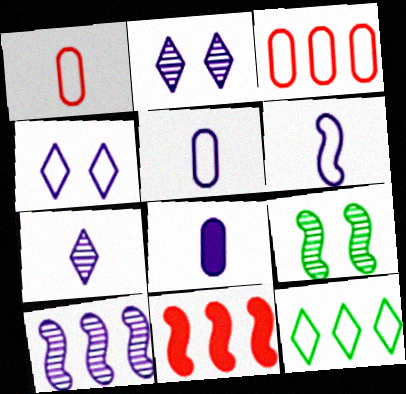[[4, 8, 10], 
[6, 7, 8], 
[6, 9, 11]]